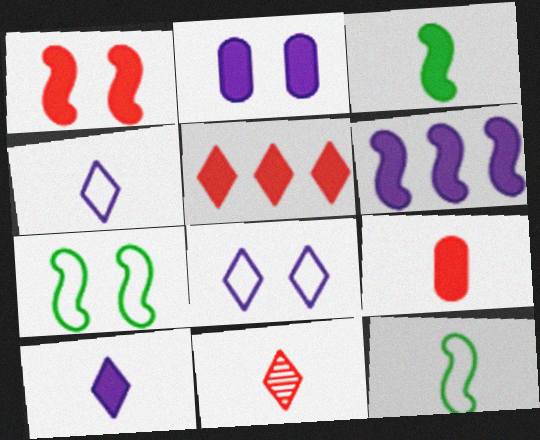[[1, 3, 6], 
[1, 5, 9], 
[2, 3, 5], 
[2, 6, 10], 
[3, 9, 10]]